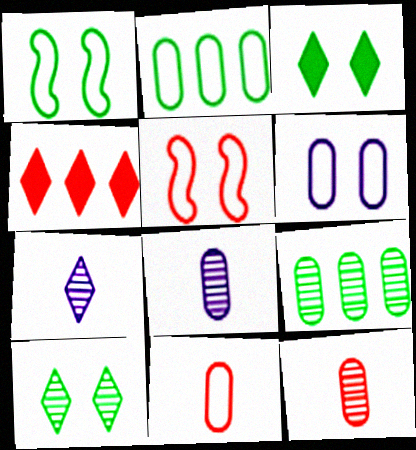[[1, 4, 8], 
[2, 6, 11], 
[4, 5, 12]]